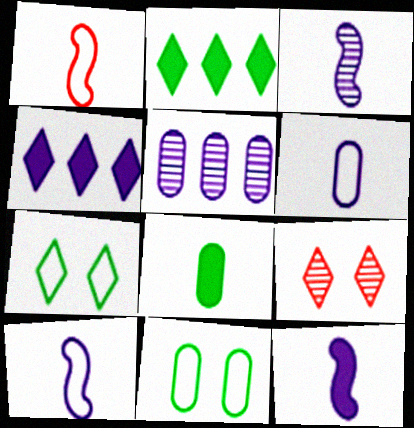[[3, 10, 12]]